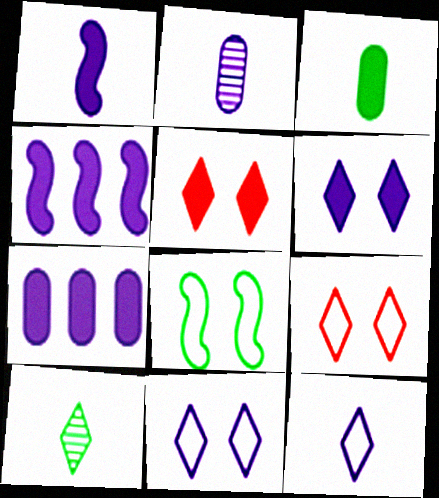[[1, 2, 12], 
[1, 6, 7], 
[2, 4, 11], 
[3, 4, 5]]